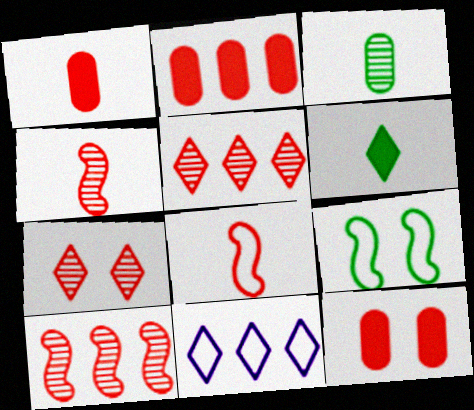[[1, 2, 12], 
[2, 7, 8], 
[5, 8, 12], 
[6, 7, 11]]